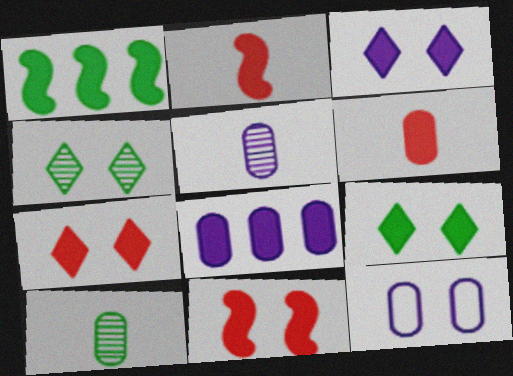[[1, 3, 6], 
[2, 8, 9], 
[3, 7, 9], 
[4, 11, 12], 
[5, 8, 12]]